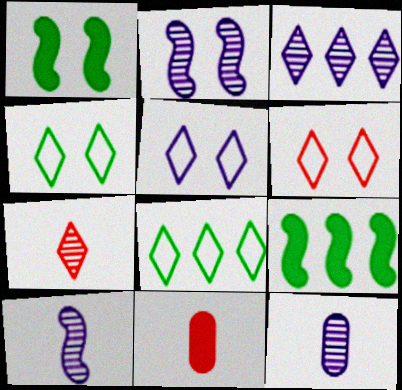[[2, 3, 12], 
[2, 8, 11], 
[4, 5, 6], 
[6, 9, 12]]